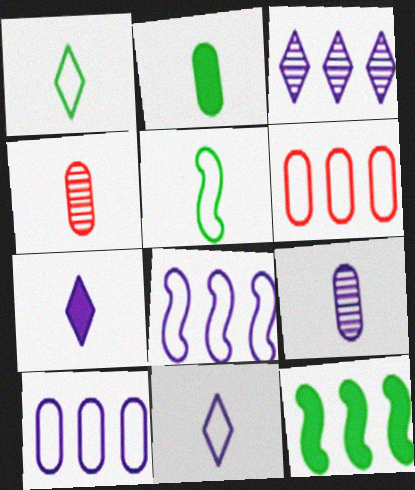[[3, 6, 12], 
[4, 5, 7]]